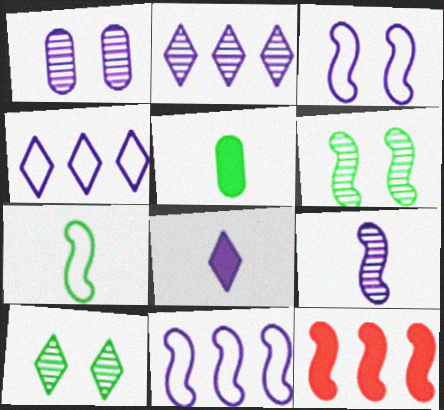[[1, 2, 9], 
[1, 8, 11]]